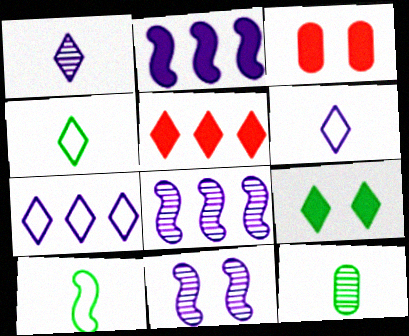[[3, 4, 8]]